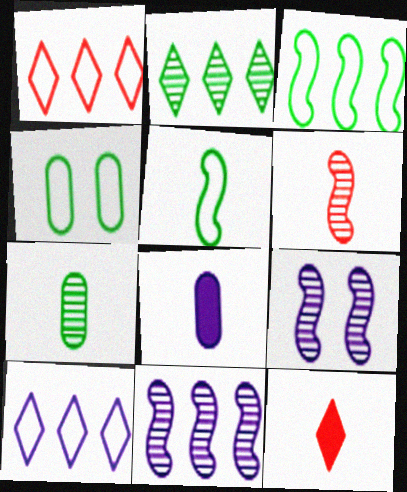[[4, 11, 12], 
[8, 9, 10]]